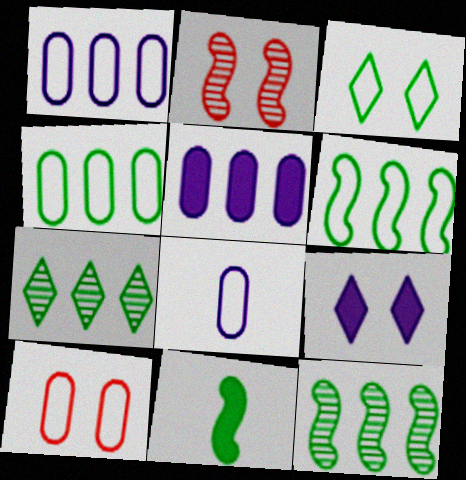[[4, 8, 10]]